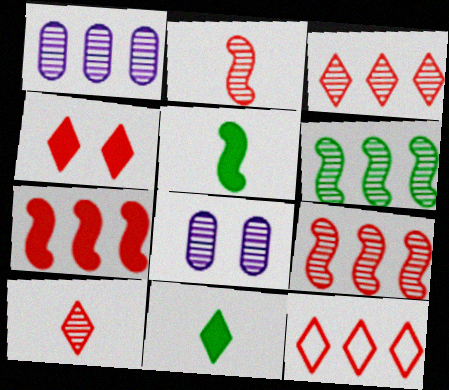[[1, 3, 6], 
[4, 10, 12], 
[5, 8, 12], 
[6, 8, 10]]